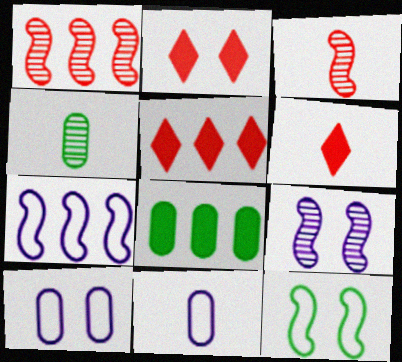[[2, 4, 7], 
[2, 5, 6]]